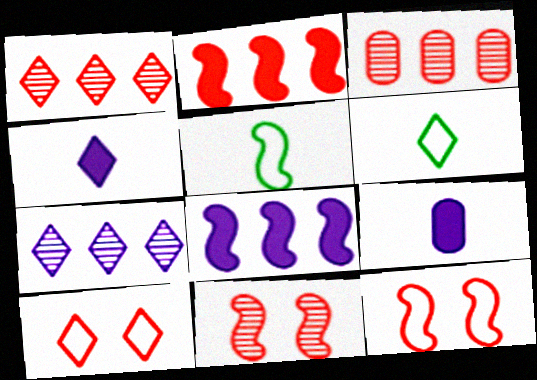[[5, 8, 11]]